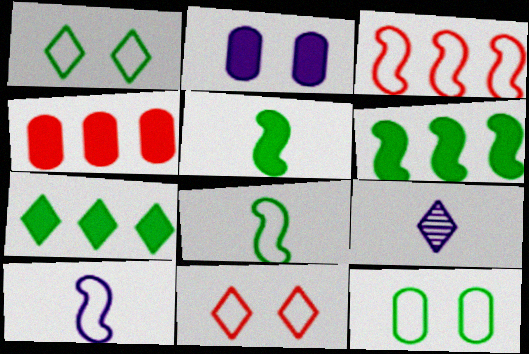[[7, 9, 11]]